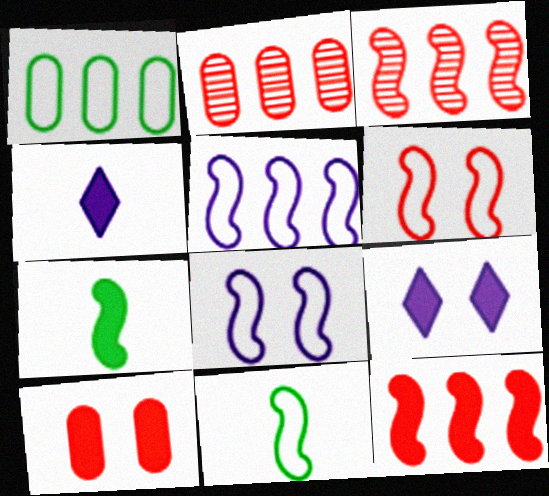[[2, 9, 11], 
[3, 7, 8], 
[5, 6, 11]]